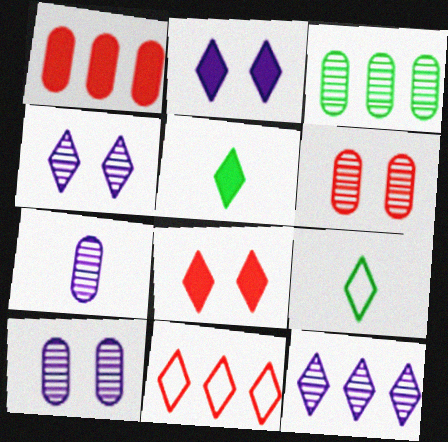[[3, 6, 7], 
[4, 5, 11], 
[8, 9, 12]]